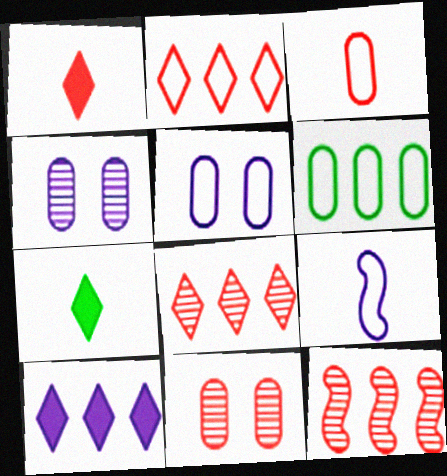[[3, 5, 6], 
[4, 9, 10], 
[5, 7, 12], 
[6, 10, 12]]